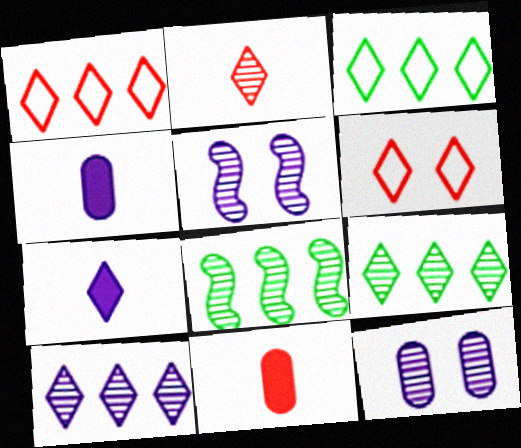[[2, 8, 12], 
[3, 5, 11], 
[4, 6, 8], 
[6, 7, 9]]